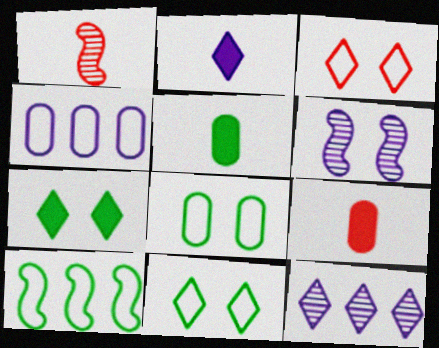[[1, 4, 7], 
[2, 4, 6]]